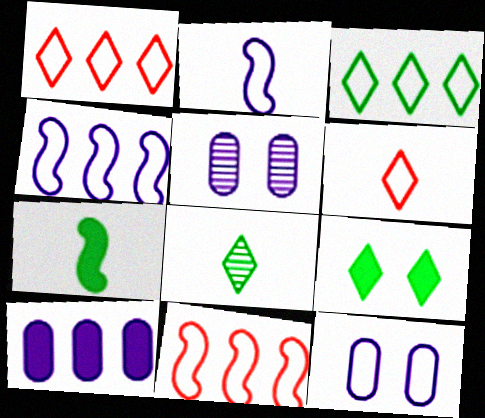[[1, 5, 7], 
[3, 8, 9]]